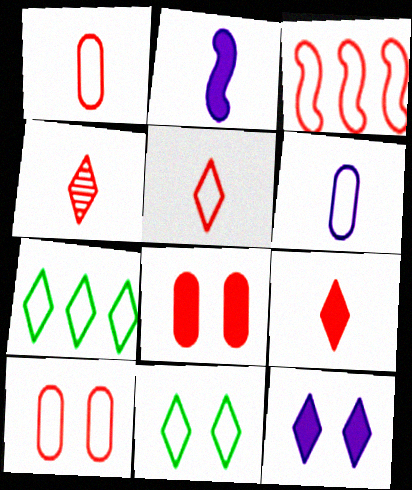[[3, 4, 8], 
[3, 5, 10], 
[3, 6, 11], 
[4, 5, 9], 
[4, 7, 12]]